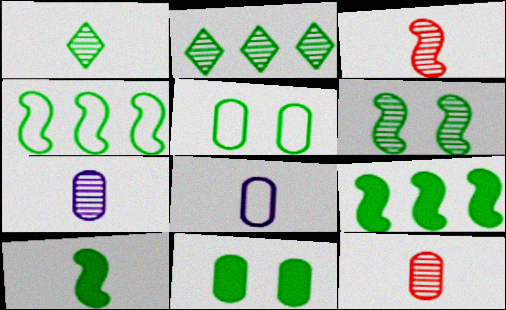[[1, 3, 7], 
[1, 4, 11], 
[1, 5, 9], 
[2, 5, 10], 
[4, 6, 10]]